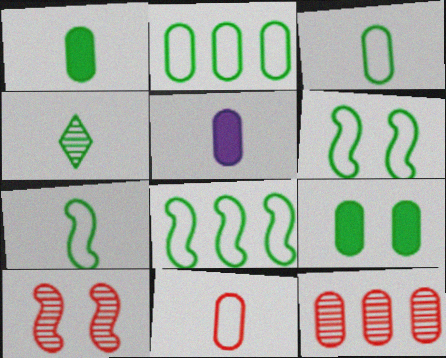[[1, 4, 7], 
[4, 8, 9], 
[6, 7, 8]]